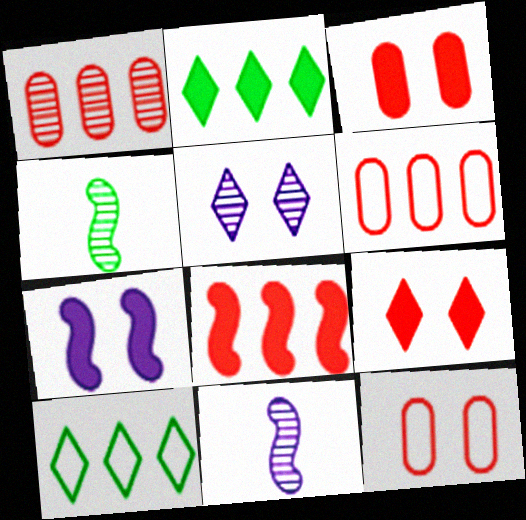[[1, 4, 5], 
[2, 11, 12], 
[3, 10, 11]]